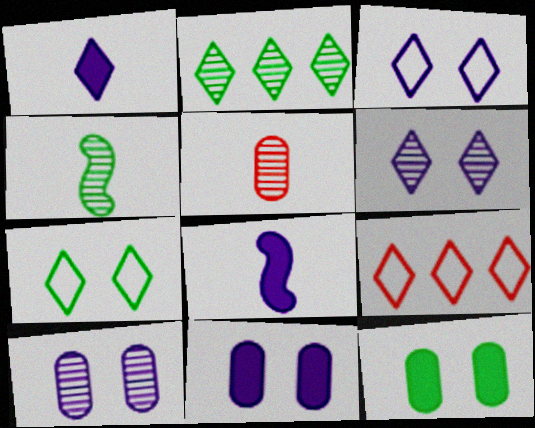[[4, 9, 11]]